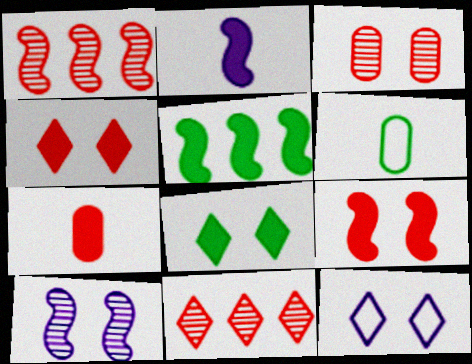[[2, 5, 9]]